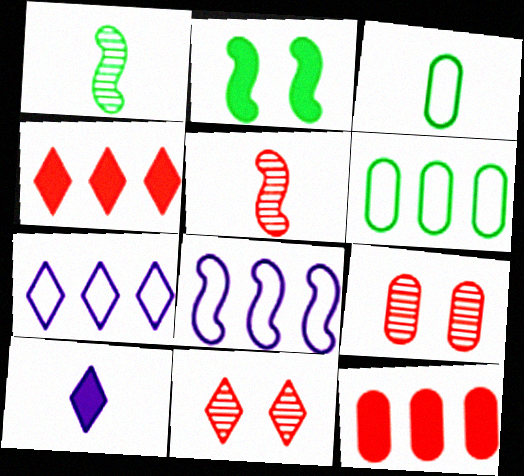[[2, 5, 8], 
[2, 10, 12], 
[3, 5, 10]]